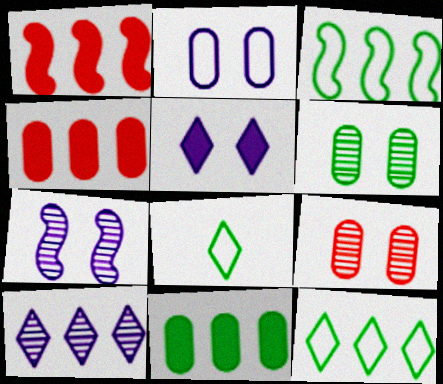[[2, 5, 7], 
[3, 4, 10], 
[4, 7, 8]]